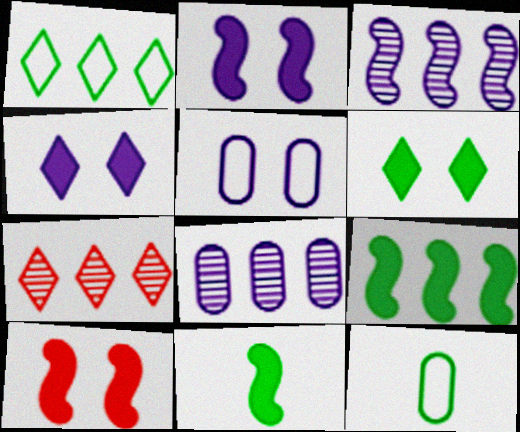[[2, 7, 12], 
[5, 7, 11]]